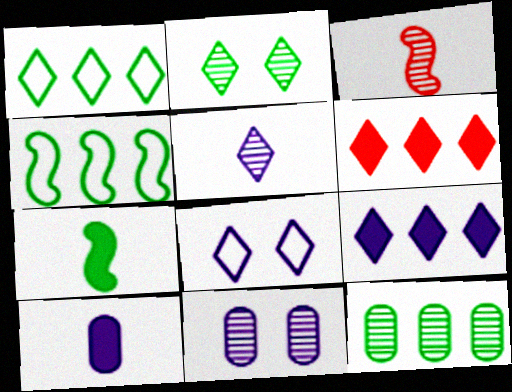[[5, 8, 9]]